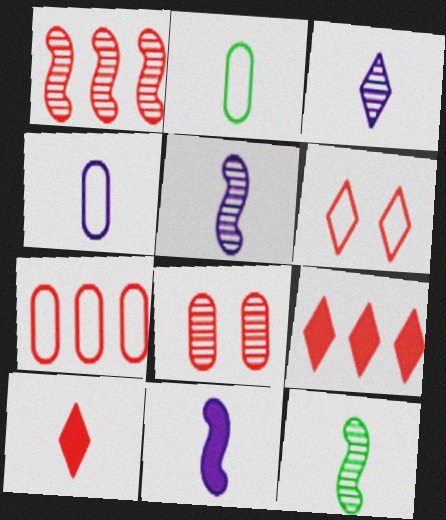[[1, 7, 9], 
[2, 5, 10], 
[3, 4, 11], 
[4, 10, 12]]